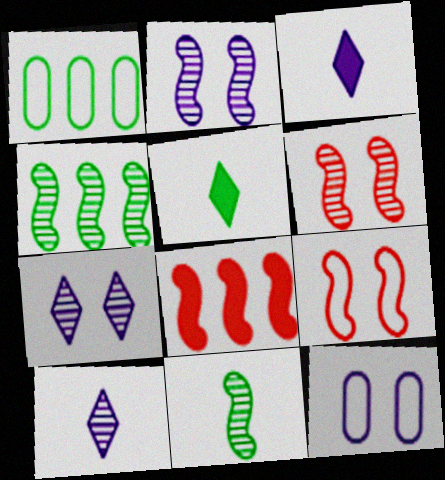[[1, 3, 6]]